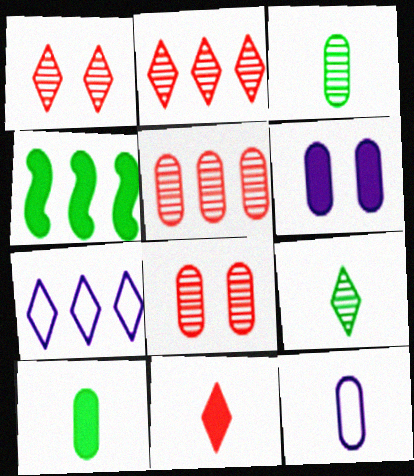[[1, 4, 12], 
[4, 5, 7], 
[4, 6, 11]]